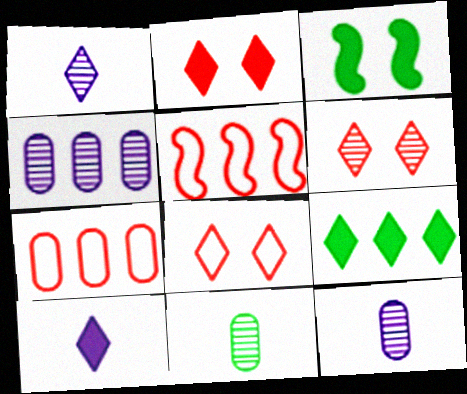[[1, 3, 7], 
[1, 8, 9], 
[2, 6, 8], 
[2, 9, 10], 
[4, 5, 9]]